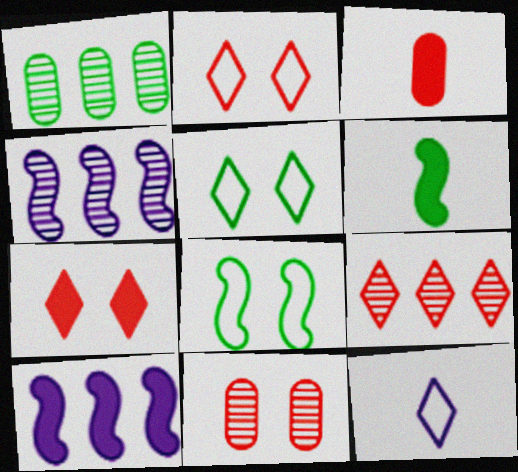[[1, 4, 9], 
[1, 5, 6], 
[3, 4, 5]]